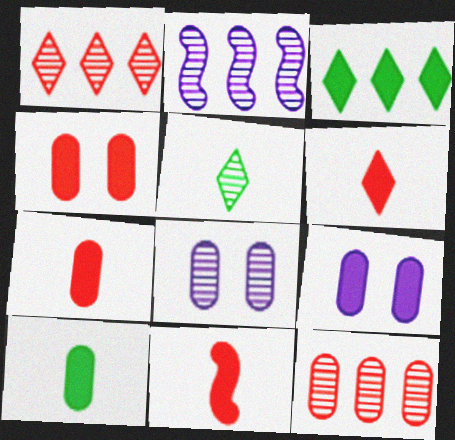[[3, 9, 11], 
[6, 7, 11]]